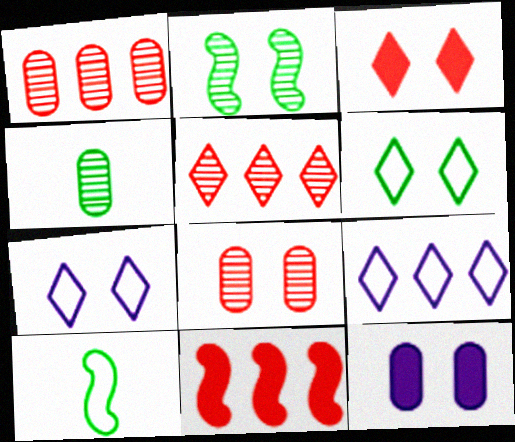[[4, 7, 11], 
[5, 10, 12]]